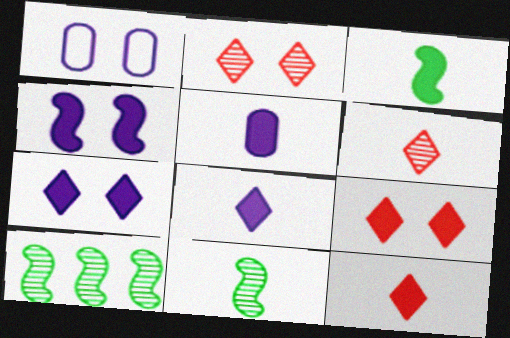[[1, 10, 12], 
[3, 5, 12]]